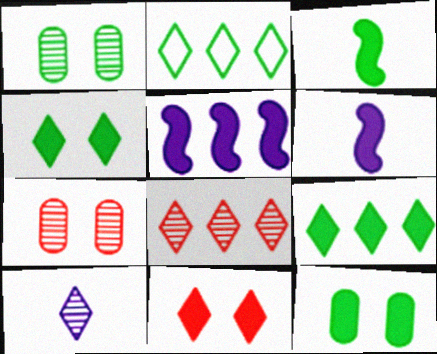[[1, 2, 3], 
[2, 6, 7], 
[2, 10, 11], 
[3, 9, 12]]